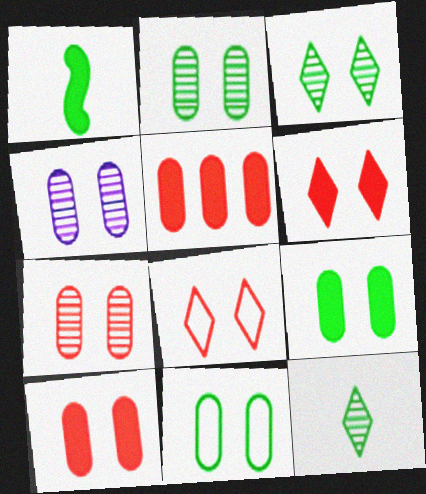[[2, 4, 7], 
[2, 9, 11], 
[4, 10, 11]]